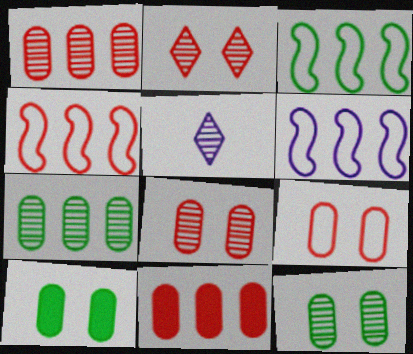[[3, 4, 6], 
[4, 5, 10]]